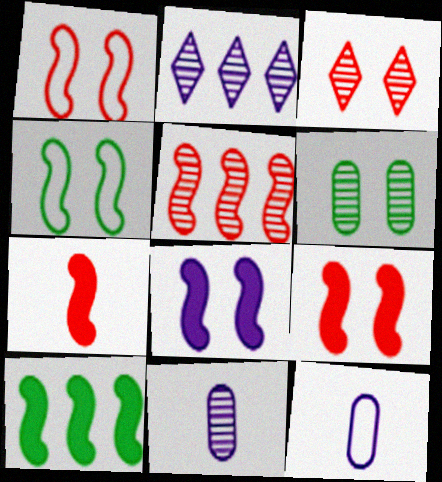[[1, 5, 7], 
[2, 8, 12], 
[3, 10, 12], 
[7, 8, 10]]